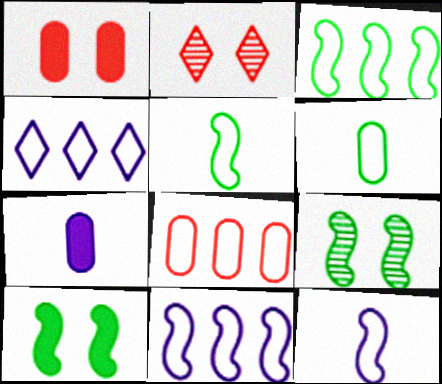[[2, 3, 7], 
[3, 4, 8]]